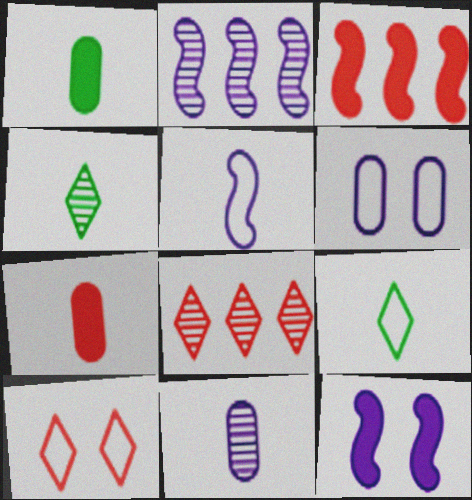[[1, 2, 10], 
[2, 5, 12], 
[3, 4, 6], 
[4, 5, 7]]